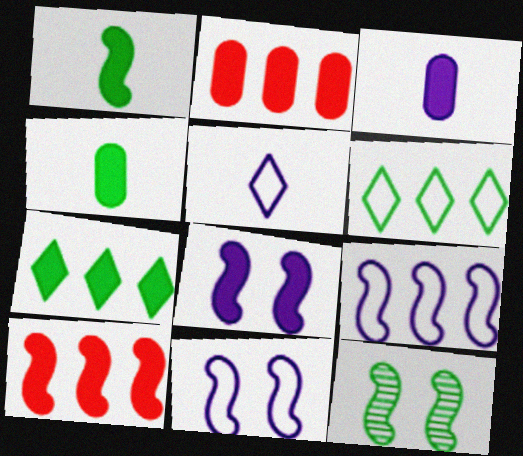[[1, 8, 10], 
[2, 5, 12], 
[4, 6, 12]]